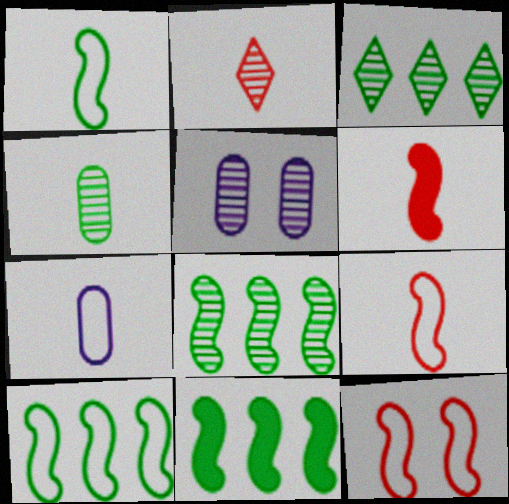[[2, 5, 8], 
[8, 10, 11]]